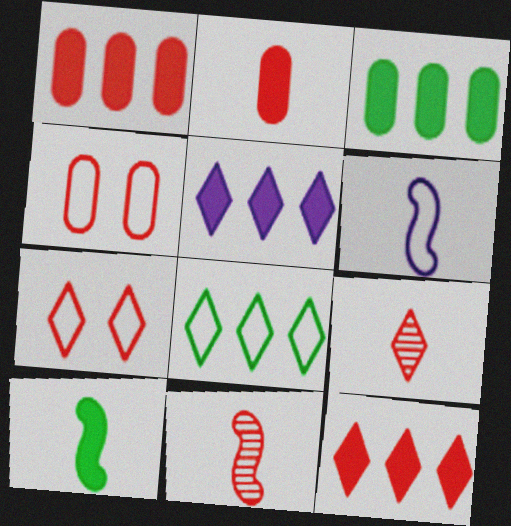[[1, 7, 11], 
[4, 6, 8], 
[4, 11, 12], 
[6, 10, 11], 
[7, 9, 12]]